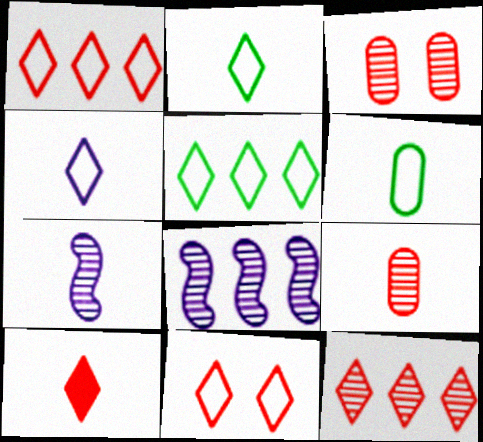[[4, 5, 11], 
[6, 7, 10], 
[10, 11, 12]]